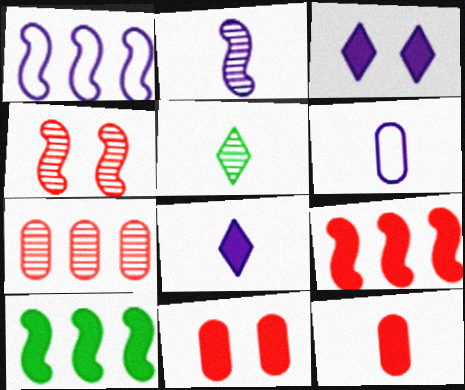[[1, 5, 11], 
[2, 6, 8], 
[3, 10, 12], 
[8, 10, 11]]